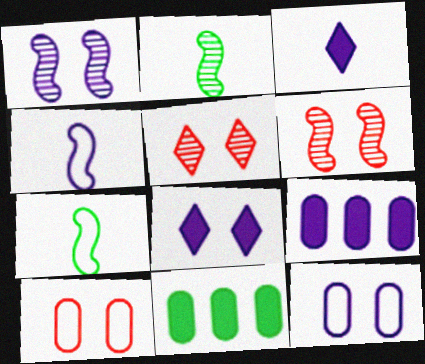[[1, 8, 12], 
[4, 5, 11], 
[5, 7, 9]]